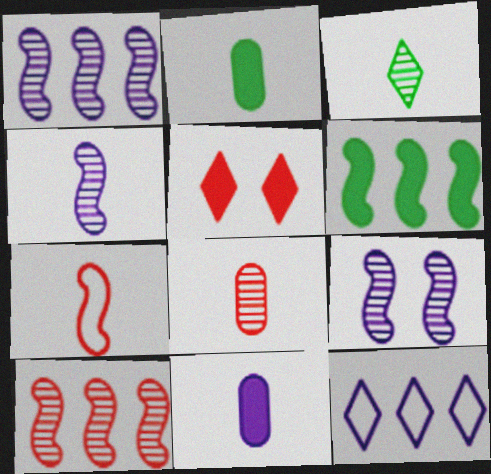[[1, 4, 9], 
[3, 4, 8], 
[3, 5, 12], 
[3, 7, 11], 
[5, 6, 11], 
[6, 7, 9], 
[9, 11, 12]]